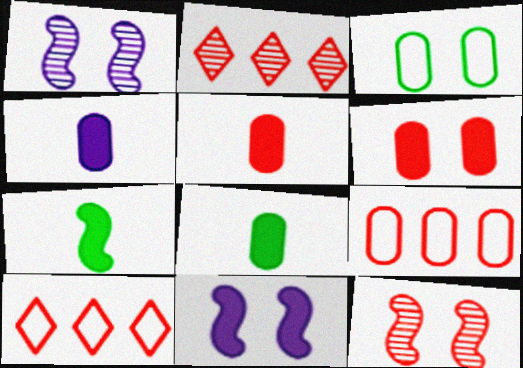[[1, 8, 10], 
[4, 5, 8], 
[5, 10, 12]]